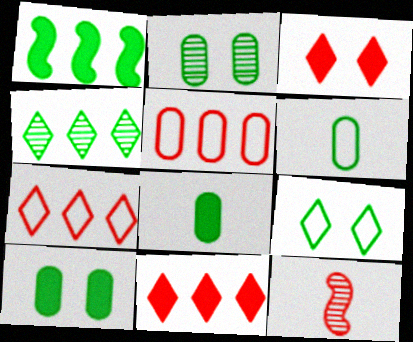[[3, 5, 12]]